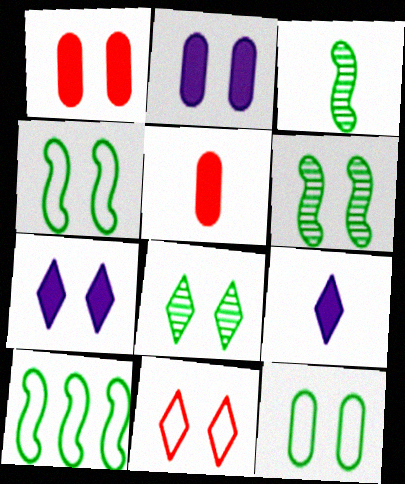[[2, 6, 11], 
[7, 8, 11]]